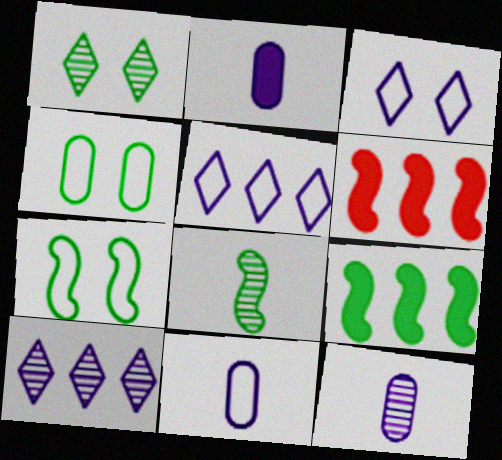[[1, 6, 11], 
[2, 11, 12], 
[7, 8, 9]]